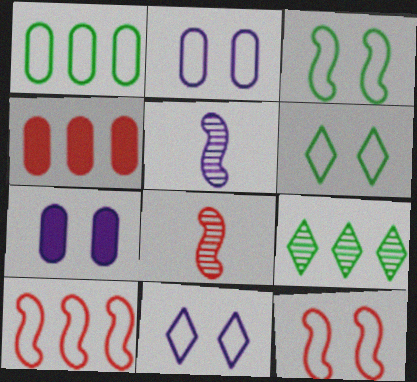[[2, 6, 12], 
[4, 5, 6]]